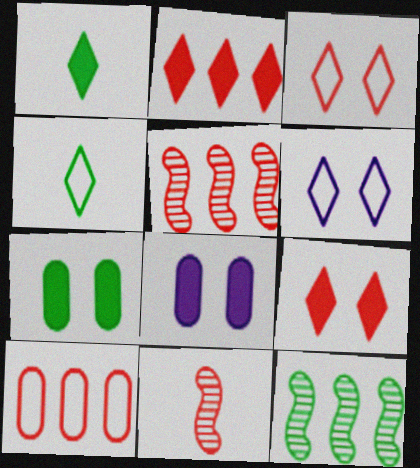[[2, 5, 10], 
[4, 5, 8], 
[4, 7, 12], 
[9, 10, 11]]